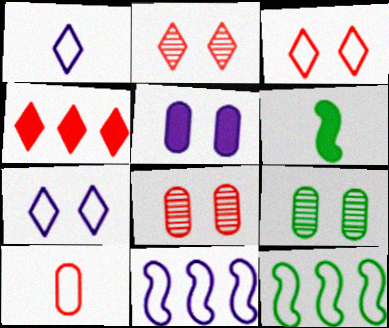[[4, 5, 6], 
[7, 10, 12]]